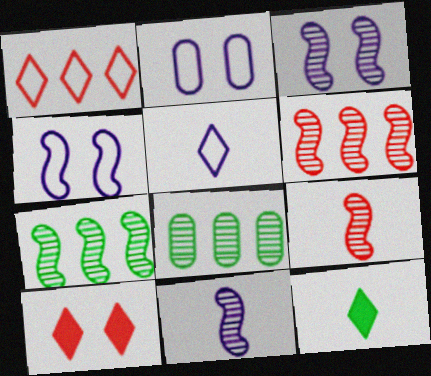[[2, 6, 12], 
[3, 7, 9]]